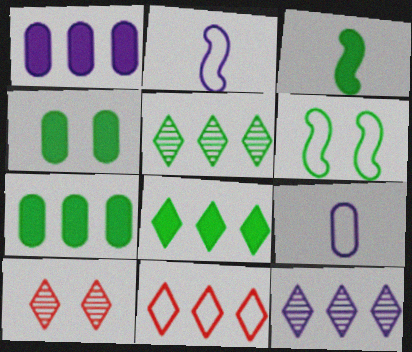[[2, 7, 10], 
[3, 4, 8], 
[6, 9, 11], 
[8, 11, 12]]